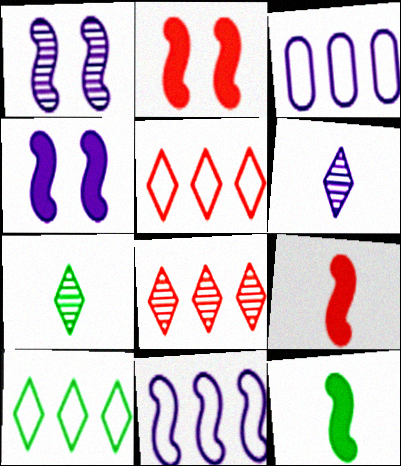[[2, 3, 7], 
[3, 4, 6]]